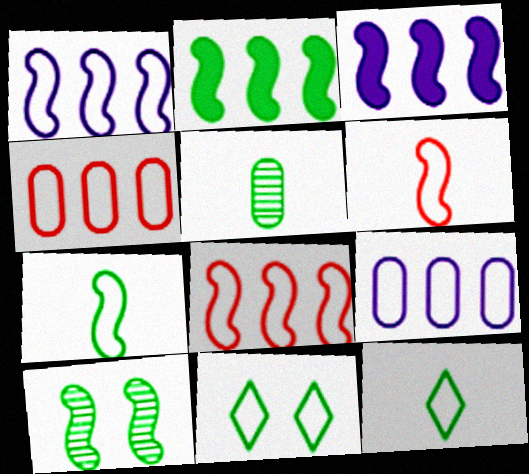[[2, 5, 11], 
[2, 7, 10], 
[3, 6, 10], 
[6, 9, 11]]